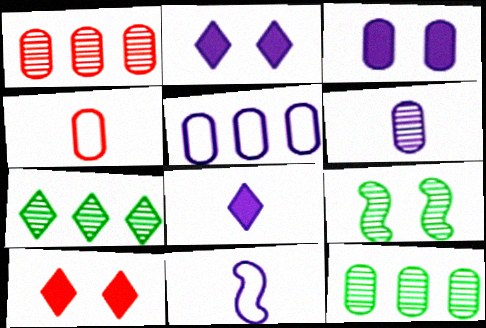[[3, 4, 12], 
[3, 5, 6], 
[6, 8, 11], 
[10, 11, 12]]